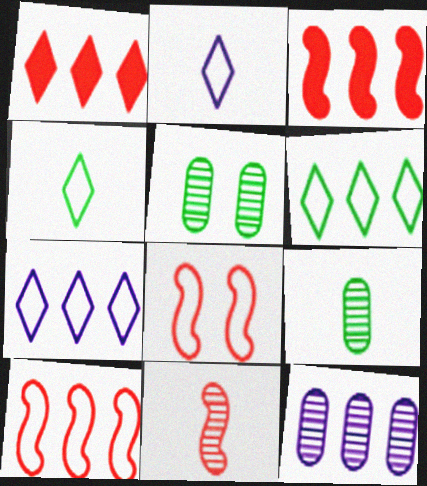[[2, 3, 5], 
[3, 6, 12], 
[3, 8, 11]]